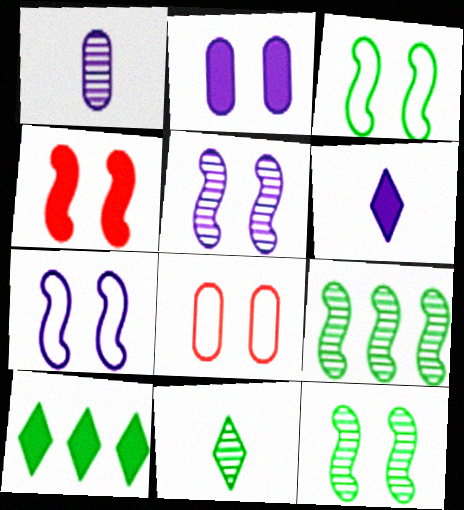[[3, 4, 5], 
[4, 7, 12], 
[6, 8, 9]]